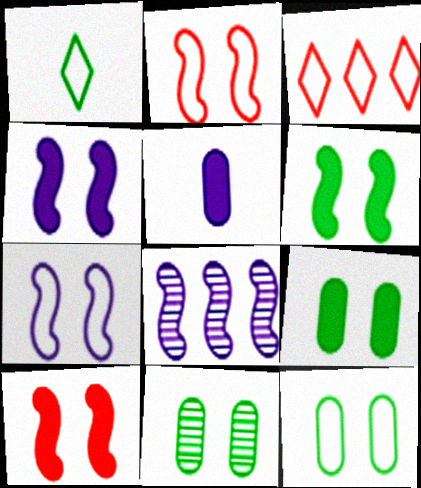[[4, 6, 10], 
[9, 11, 12]]